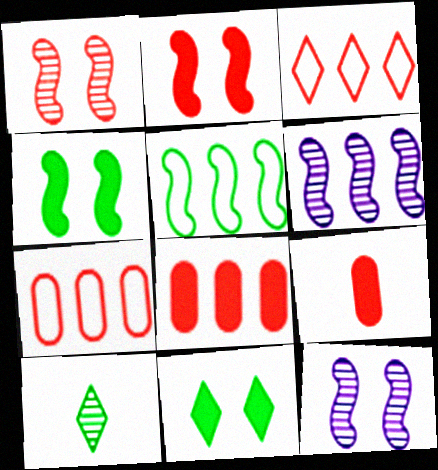[[1, 3, 9]]